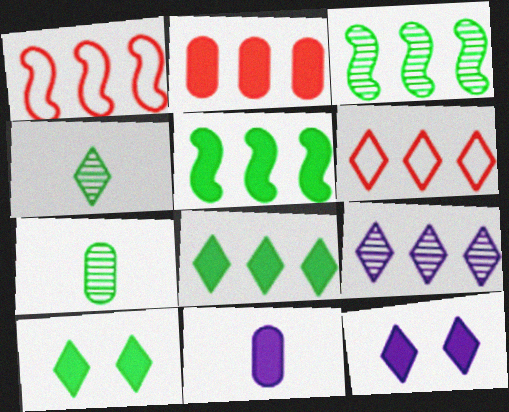[[1, 7, 12], 
[4, 6, 12], 
[6, 8, 9]]